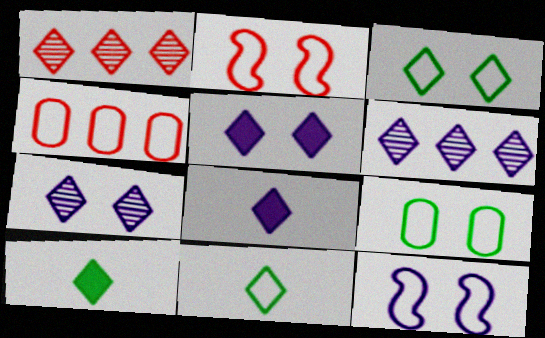[[1, 3, 8], 
[1, 5, 11], 
[4, 11, 12]]